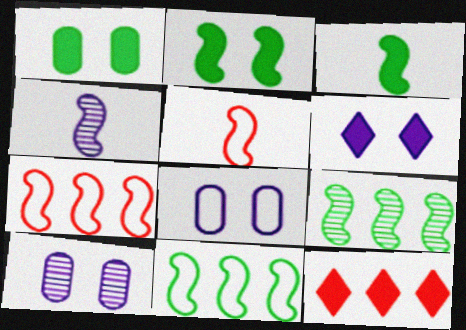[[2, 4, 7], 
[3, 4, 5]]